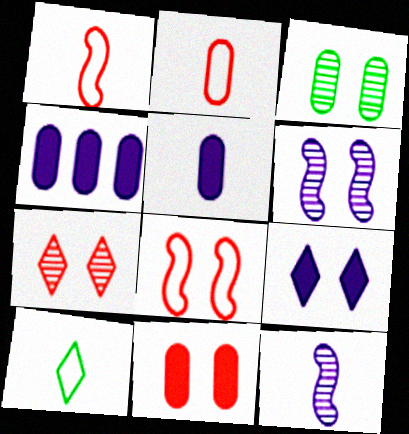[[2, 3, 4], 
[3, 6, 7], 
[3, 8, 9], 
[7, 8, 11]]